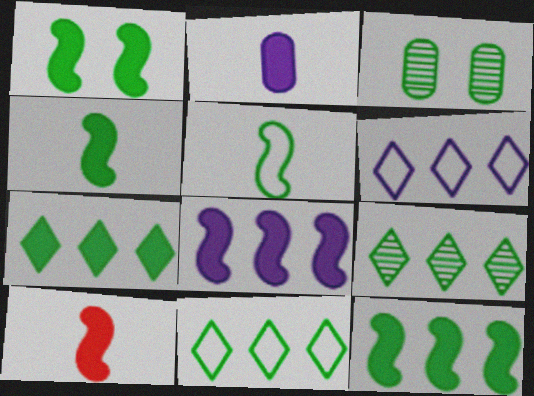[[1, 4, 12], 
[1, 8, 10], 
[3, 4, 11], 
[3, 5, 7], 
[3, 6, 10], 
[7, 9, 11]]